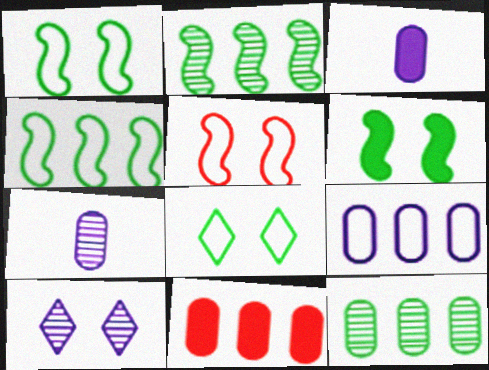[[9, 11, 12]]